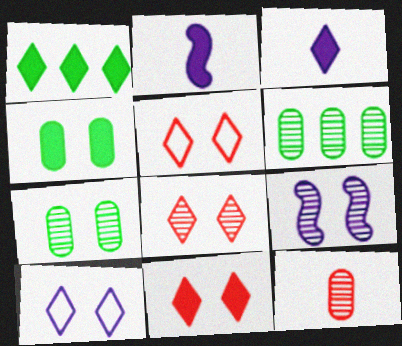[[1, 3, 11], 
[2, 5, 6], 
[4, 5, 9], 
[5, 8, 11], 
[7, 8, 9]]